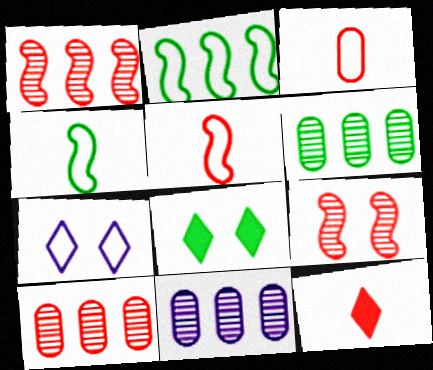[[2, 3, 7], 
[4, 6, 8], 
[5, 8, 11], 
[6, 10, 11]]